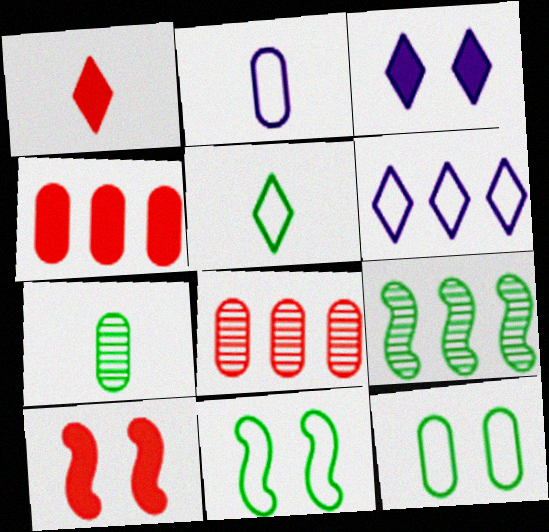[[1, 4, 10], 
[4, 6, 9], 
[6, 7, 10]]